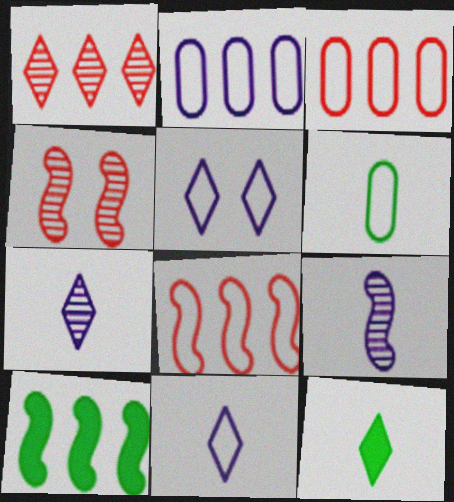[[1, 2, 10], 
[1, 5, 12], 
[2, 4, 12], 
[5, 6, 8]]